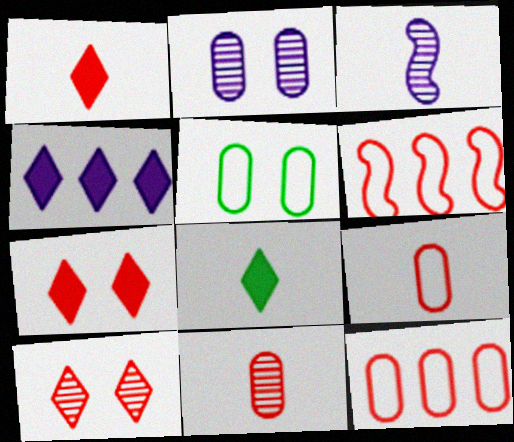[[2, 6, 8], 
[3, 8, 9], 
[4, 7, 8], 
[6, 7, 11]]